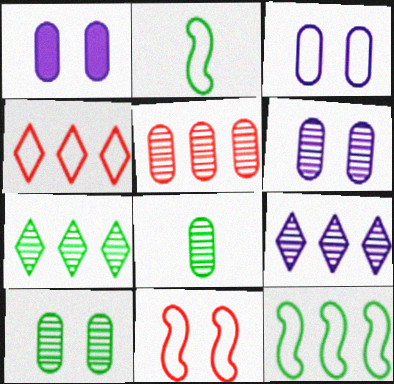[[1, 3, 6], 
[2, 3, 4], 
[5, 6, 8]]